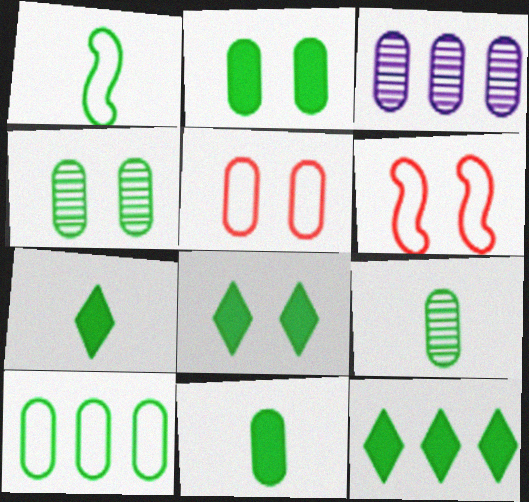[[1, 4, 12], 
[1, 7, 9], 
[2, 9, 10], 
[3, 5, 11], 
[3, 6, 7], 
[4, 10, 11], 
[7, 8, 12]]